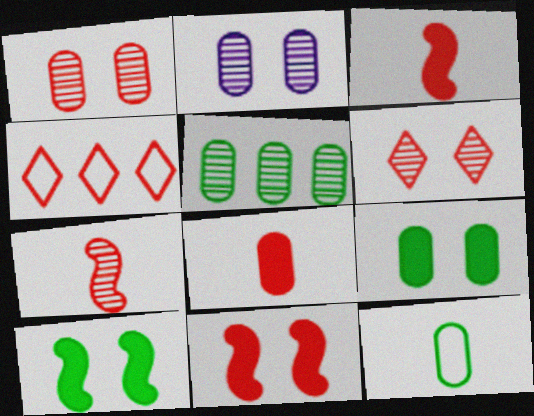[[1, 3, 4], 
[5, 9, 12]]